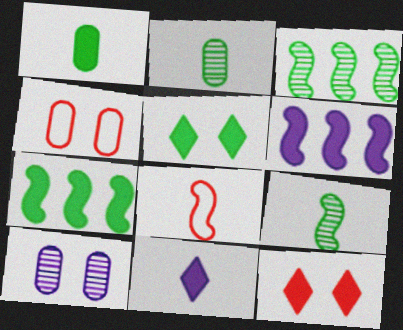[[1, 5, 7], 
[1, 6, 12], 
[2, 8, 11], 
[3, 4, 11]]